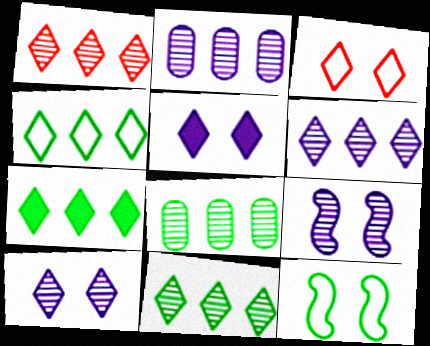[[1, 6, 11], 
[4, 7, 11]]